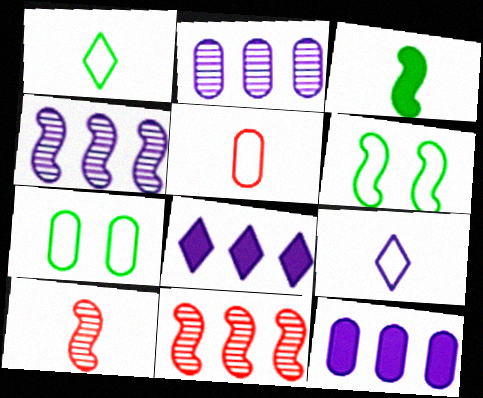[[7, 8, 10]]